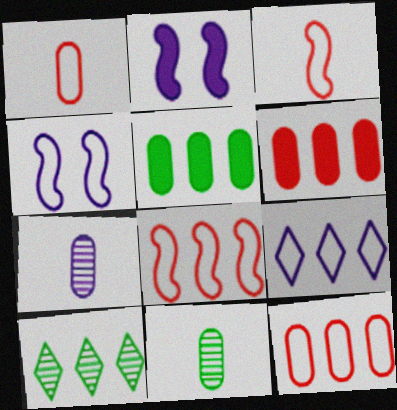[[1, 2, 10], 
[2, 7, 9]]